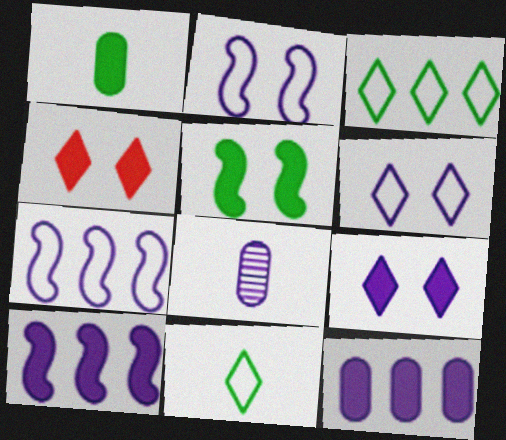[[1, 4, 10], 
[6, 8, 10], 
[7, 8, 9]]